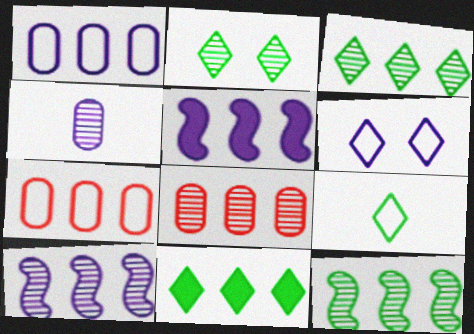[[2, 9, 11], 
[3, 5, 7], 
[3, 8, 10], 
[4, 5, 6], 
[7, 10, 11]]